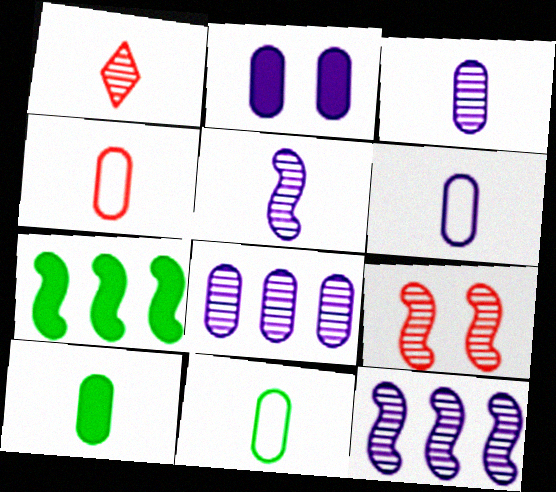[[2, 6, 8], 
[3, 4, 10], 
[4, 6, 11]]